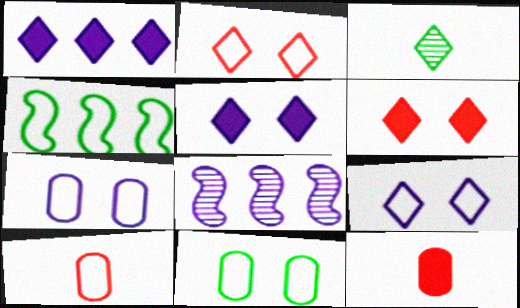[[1, 2, 3], 
[4, 9, 10]]